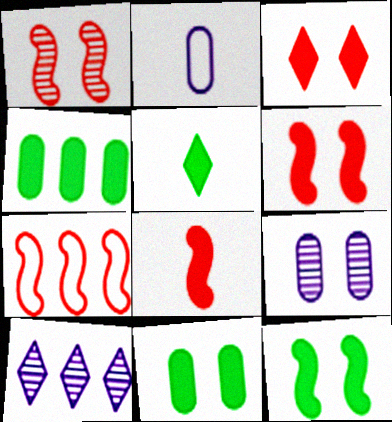[[1, 7, 8], 
[4, 5, 12], 
[4, 7, 10], 
[5, 7, 9]]